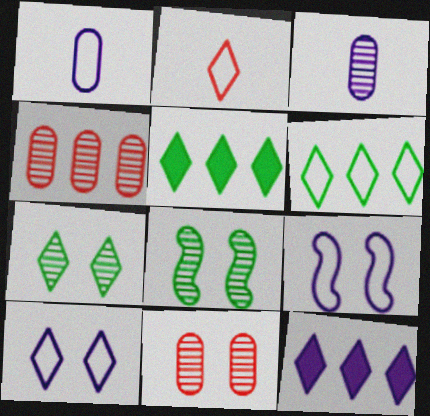[[2, 6, 10], 
[2, 7, 12], 
[3, 9, 12]]